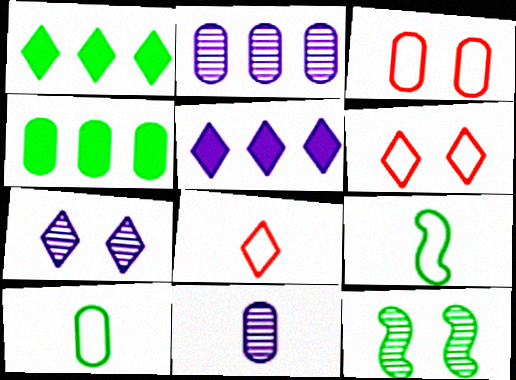[[1, 7, 8], 
[1, 10, 12], 
[3, 4, 11]]